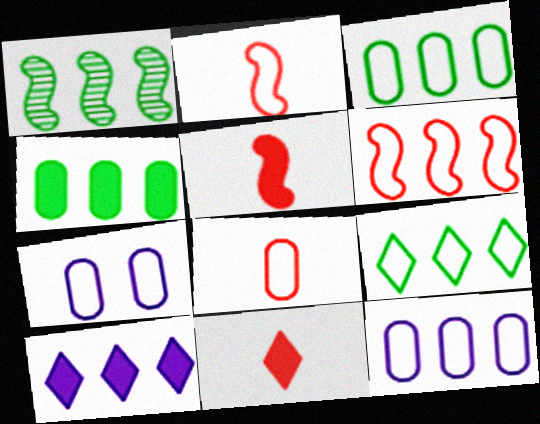[[1, 4, 9], 
[1, 7, 11], 
[2, 7, 9], 
[3, 7, 8], 
[6, 9, 12]]